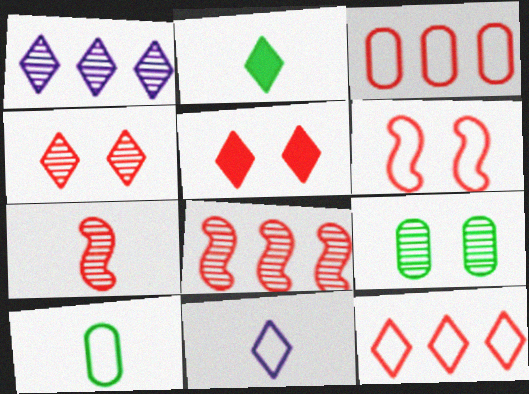[[1, 7, 9], 
[3, 5, 7]]